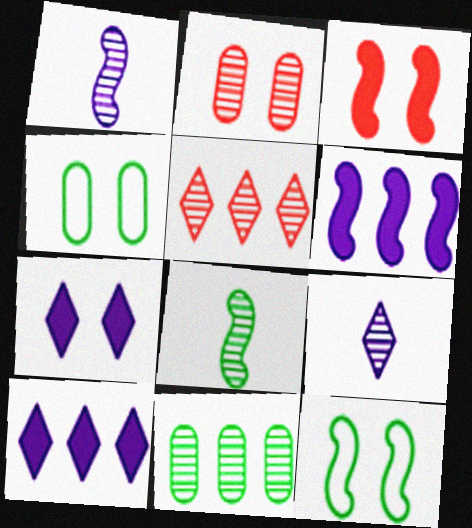[[2, 7, 12]]